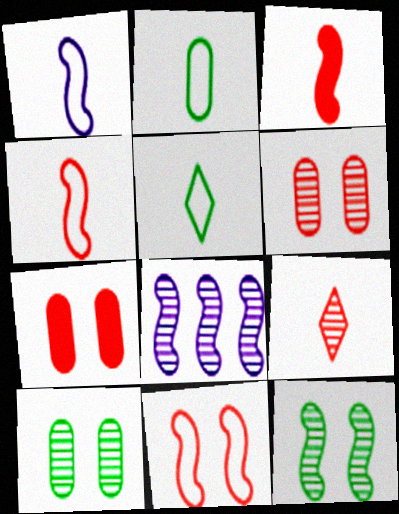[[5, 7, 8], 
[8, 9, 10]]